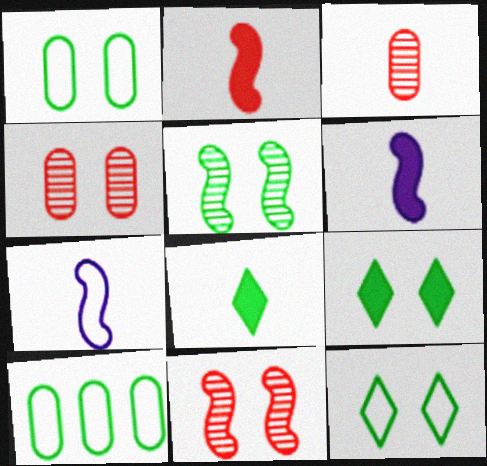[[1, 5, 9], 
[3, 7, 8], 
[5, 8, 10]]